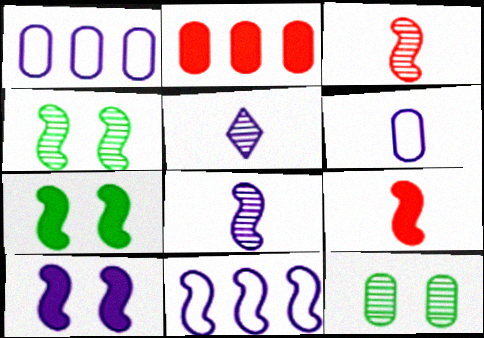[[1, 5, 10], 
[2, 6, 12], 
[3, 7, 11], 
[4, 9, 11], 
[8, 10, 11]]